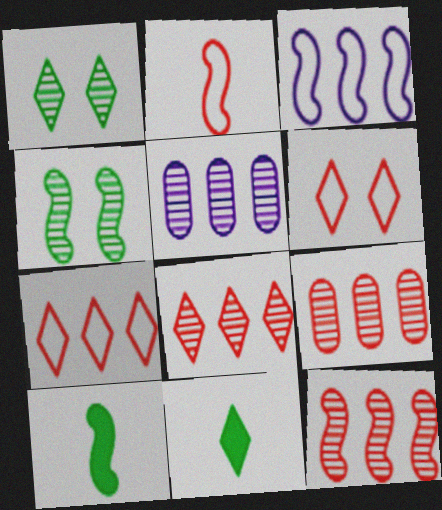[[5, 6, 10], 
[8, 9, 12]]